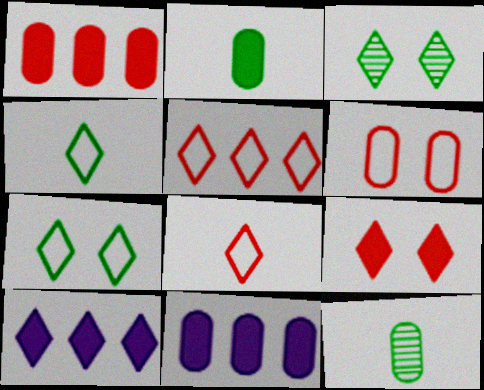[[3, 8, 10], 
[6, 11, 12]]